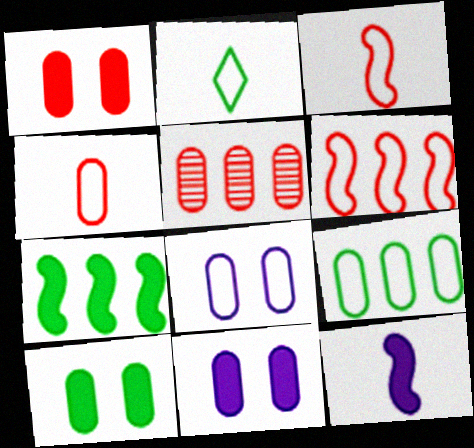[[1, 4, 5], 
[1, 10, 11], 
[2, 6, 8], 
[4, 8, 9]]